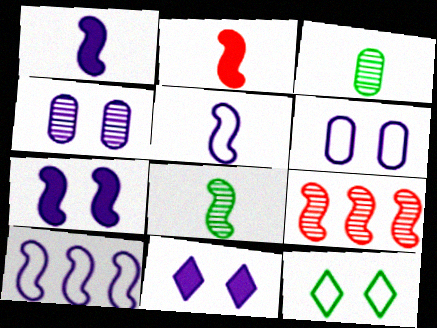[[2, 5, 8]]